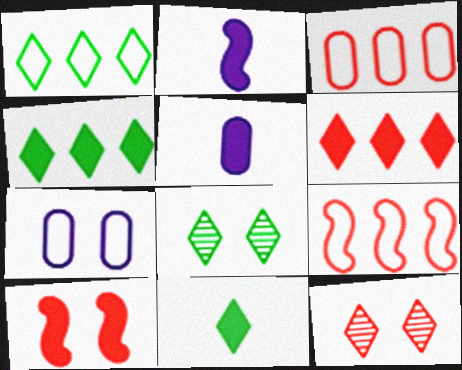[[1, 8, 11], 
[2, 3, 8], 
[4, 5, 10], 
[5, 8, 9], 
[7, 8, 10]]